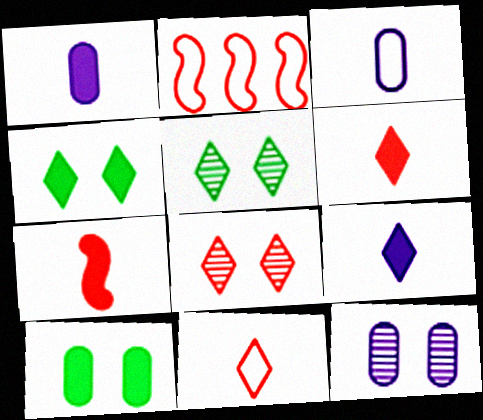[[1, 2, 5]]